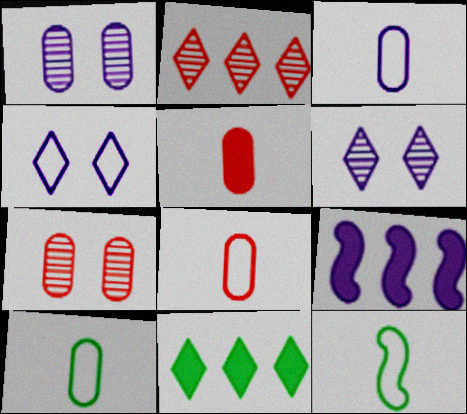[[3, 6, 9], 
[3, 8, 10]]